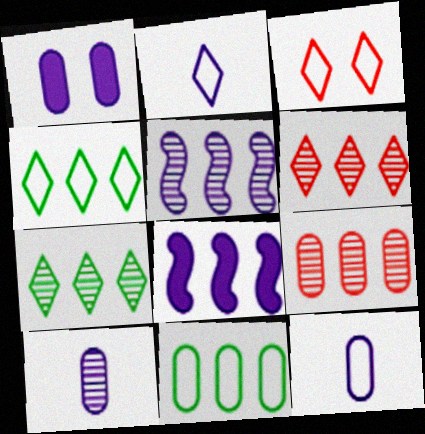[[1, 2, 5], 
[2, 3, 4], 
[4, 8, 9], 
[5, 7, 9], 
[6, 8, 11]]